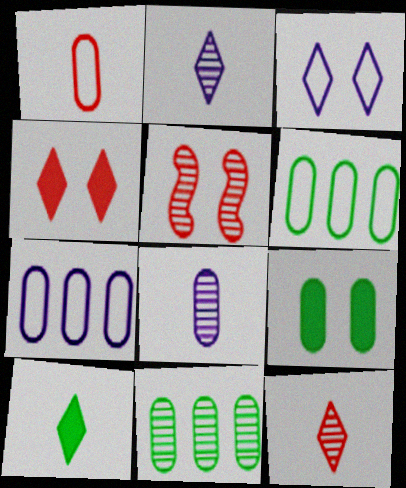[[2, 5, 11], 
[3, 5, 9], 
[5, 7, 10]]